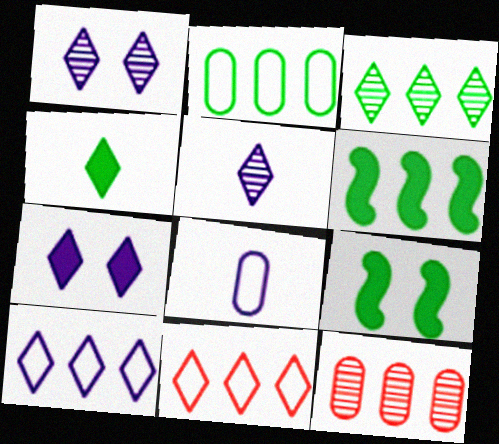[[1, 4, 11], 
[2, 3, 6], 
[5, 7, 10], 
[6, 10, 12]]